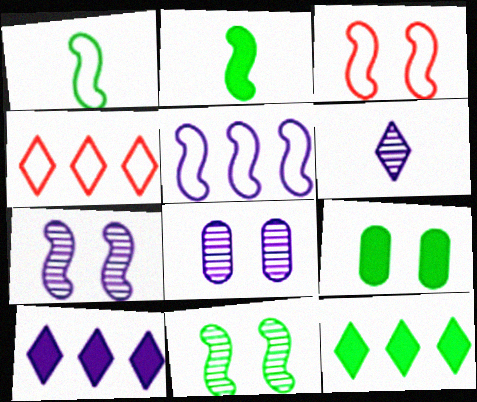[[1, 3, 5], 
[2, 4, 8], 
[2, 9, 12]]